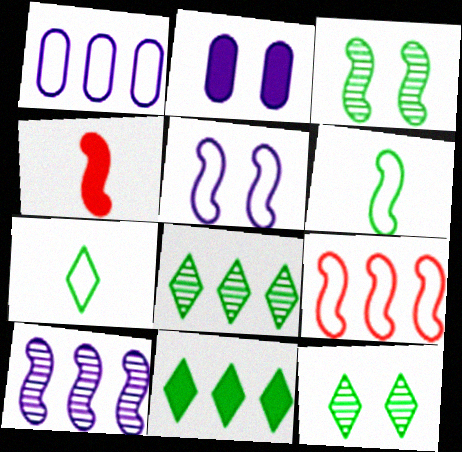[[1, 4, 12], 
[2, 4, 11], 
[5, 6, 9], 
[7, 11, 12]]